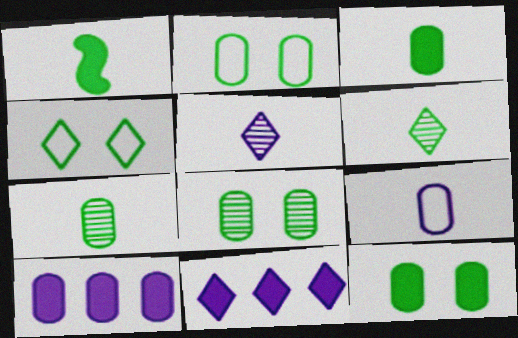[[2, 8, 12]]